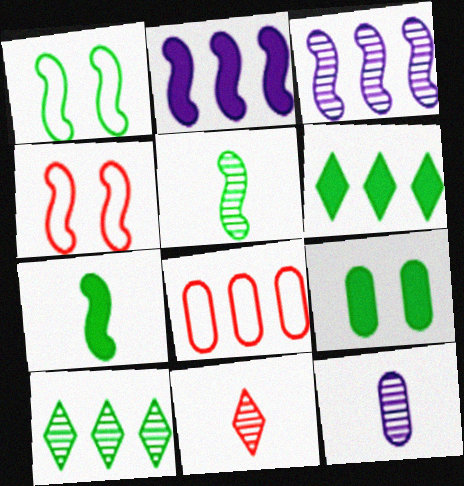[[2, 4, 5], 
[2, 8, 10], 
[3, 4, 7], 
[3, 6, 8], 
[4, 6, 12], 
[5, 11, 12], 
[6, 7, 9], 
[8, 9, 12]]